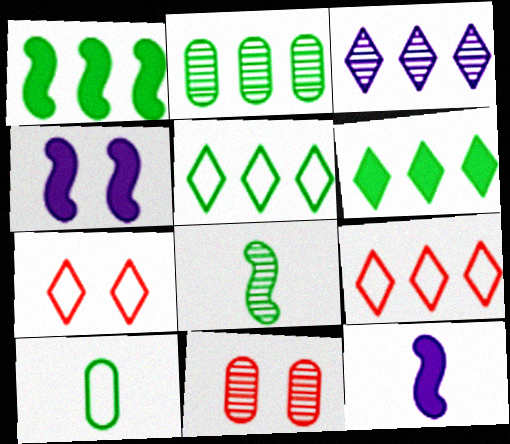[[1, 2, 5], 
[2, 7, 12], 
[3, 6, 9], 
[3, 8, 11], 
[5, 11, 12]]